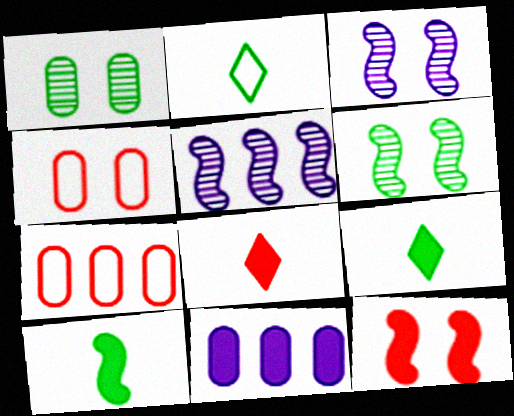[[3, 7, 9], 
[4, 5, 9], 
[9, 11, 12]]